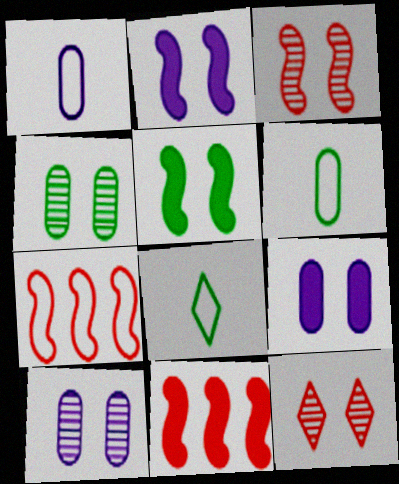[[8, 10, 11]]